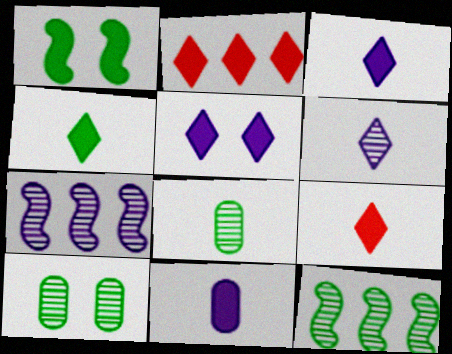[[1, 2, 11], 
[2, 4, 5], 
[3, 4, 9]]